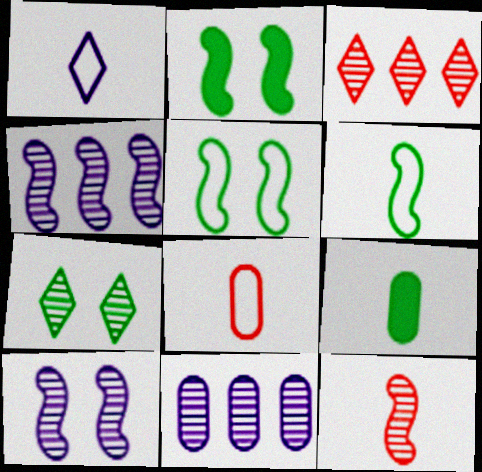[[1, 6, 8], 
[1, 9, 12], 
[7, 11, 12]]